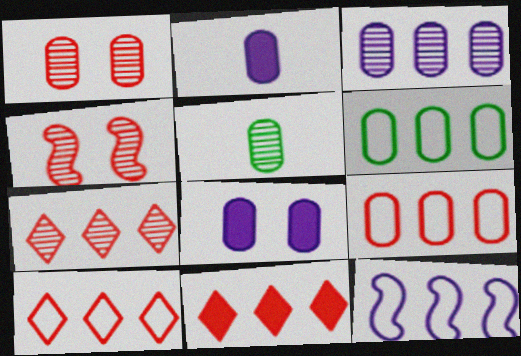[[1, 2, 6], 
[1, 3, 5], 
[5, 8, 9], 
[6, 10, 12], 
[7, 10, 11]]